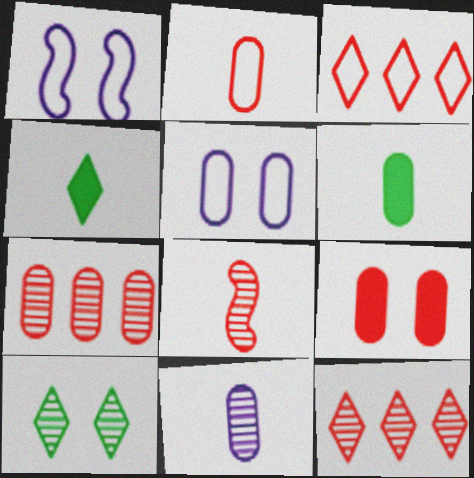[[1, 4, 7], 
[1, 6, 12], 
[1, 9, 10], 
[2, 6, 11], 
[2, 7, 9], 
[3, 8, 9], 
[5, 6, 7]]